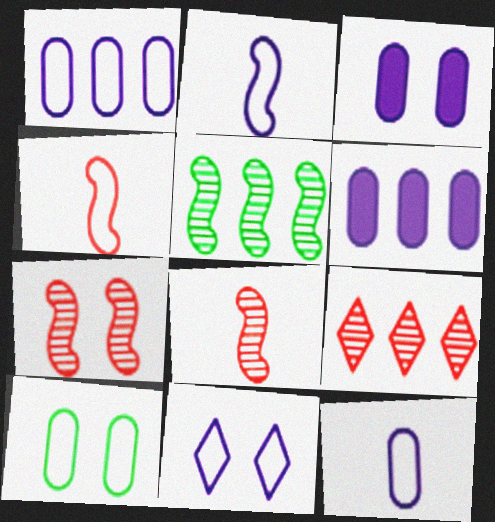[[1, 2, 11]]